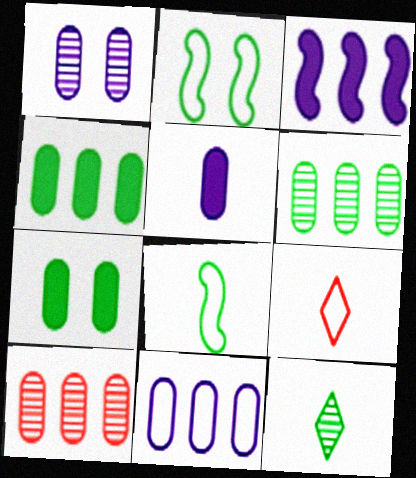[[1, 5, 11], 
[2, 4, 12], 
[2, 9, 11], 
[4, 10, 11]]